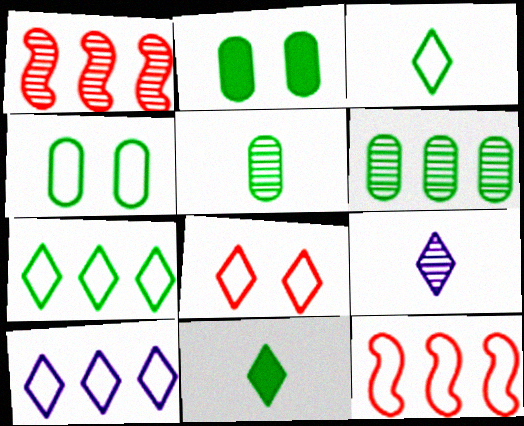[[2, 9, 12], 
[3, 8, 10]]